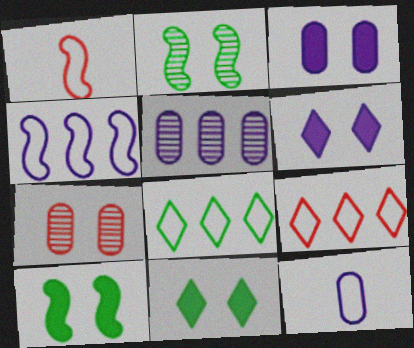[[1, 5, 11], 
[3, 5, 12]]